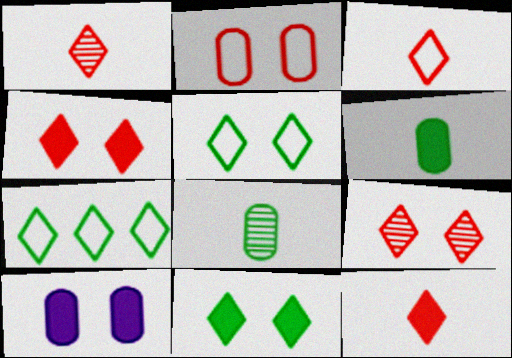[[1, 3, 12]]